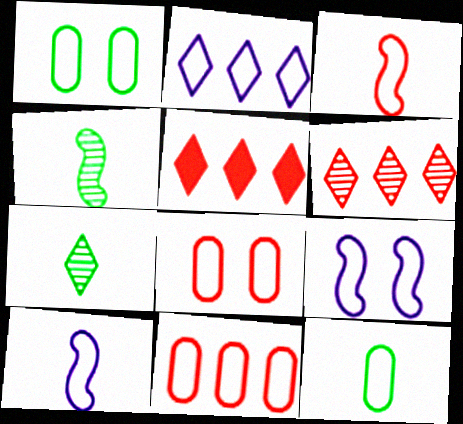[[1, 2, 3]]